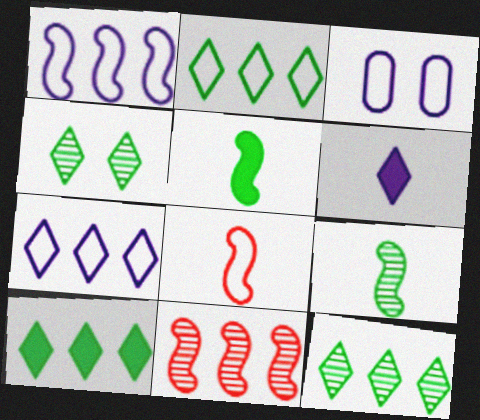[[2, 3, 8], 
[2, 10, 12]]